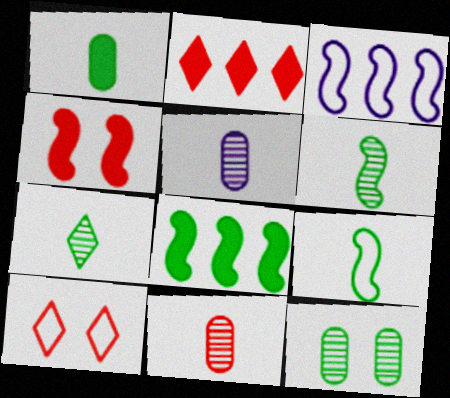[[1, 7, 9], 
[3, 4, 6], 
[5, 8, 10]]